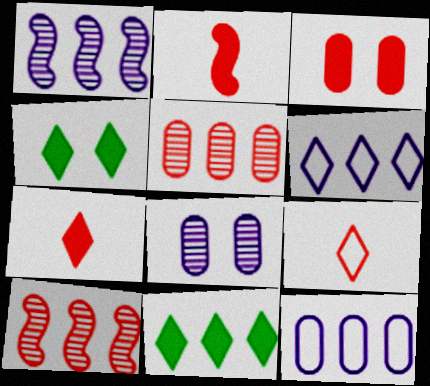[[3, 9, 10], 
[10, 11, 12]]